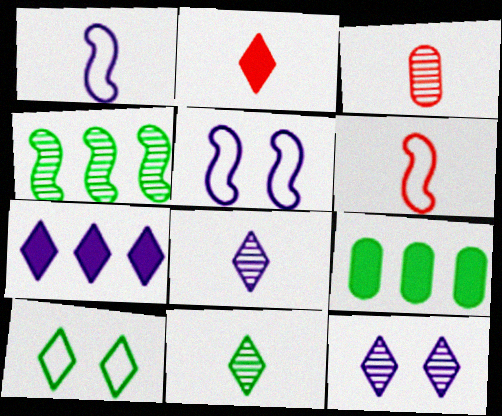[[2, 3, 6], 
[3, 4, 12], 
[6, 9, 12]]